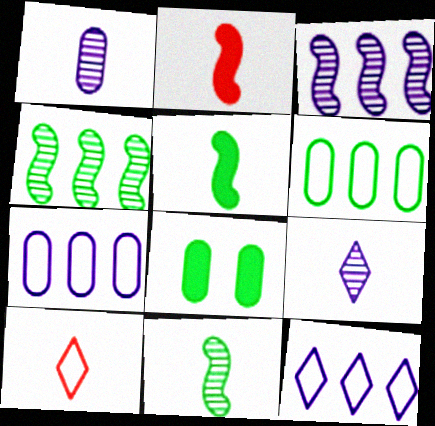[[1, 5, 10], 
[3, 8, 10]]